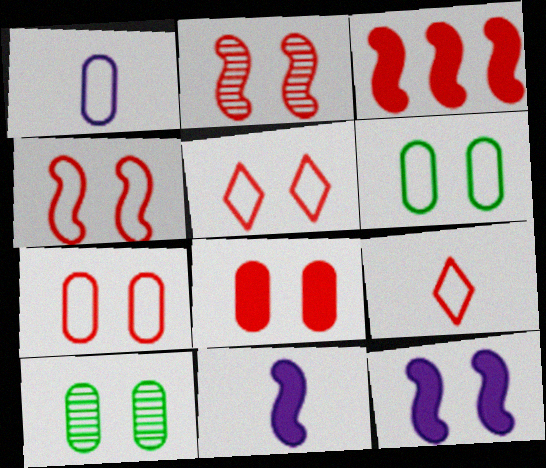[[2, 5, 8], 
[4, 5, 7], 
[5, 10, 12]]